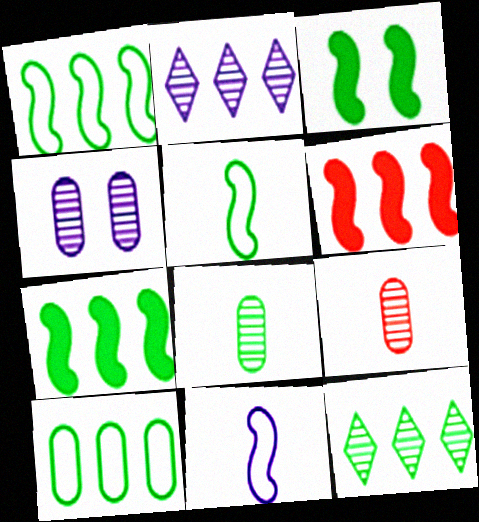[[2, 6, 10], 
[7, 10, 12]]